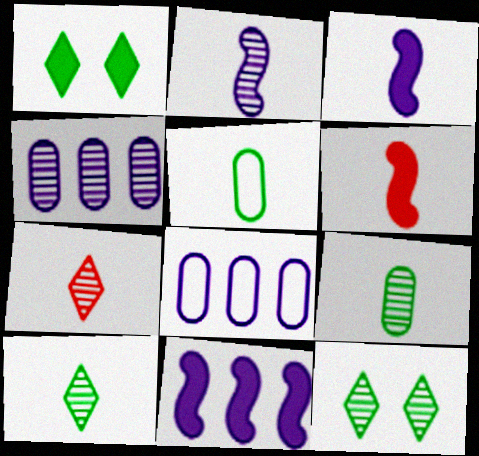[[2, 7, 9], 
[3, 5, 7], 
[6, 8, 12]]